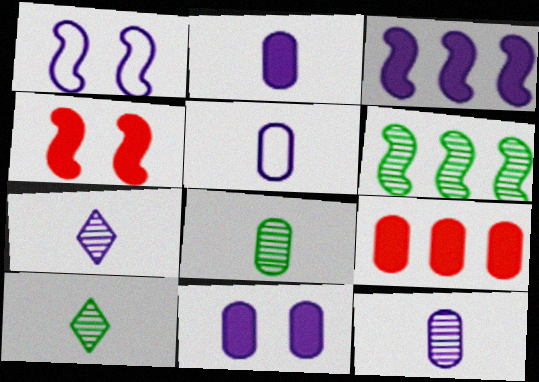[[1, 9, 10], 
[2, 5, 12]]